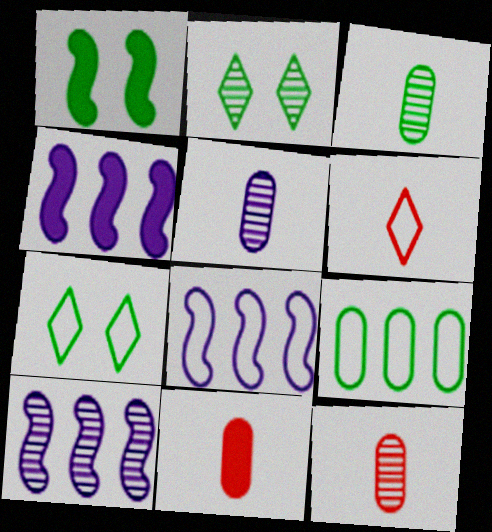[[2, 8, 11], 
[2, 10, 12], 
[3, 5, 12], 
[4, 7, 12], 
[4, 8, 10], 
[7, 10, 11]]